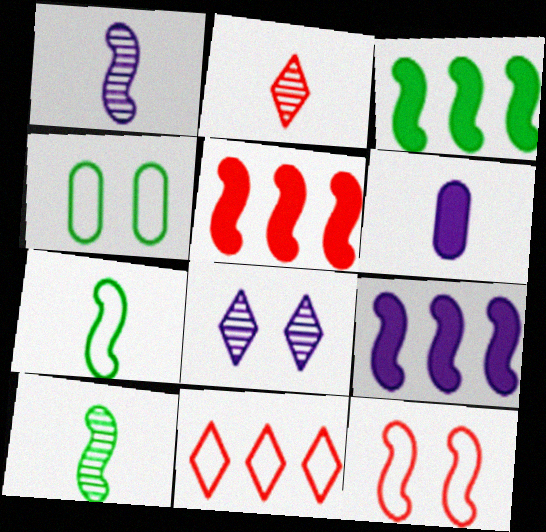[[1, 3, 12], 
[2, 4, 9], 
[2, 6, 7], 
[3, 5, 9], 
[9, 10, 12]]